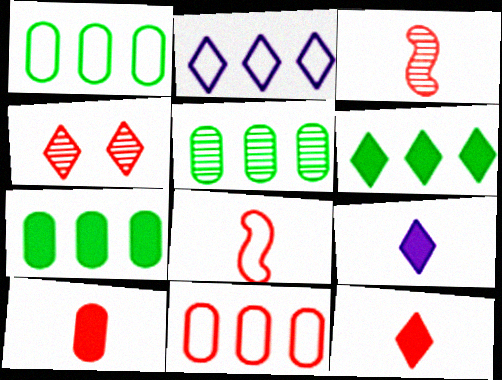[[1, 5, 7]]